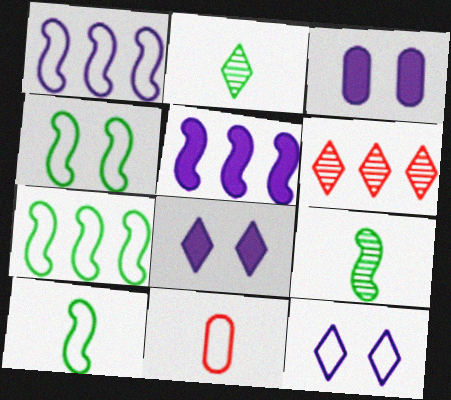[[3, 6, 10], 
[4, 7, 10], 
[7, 11, 12]]